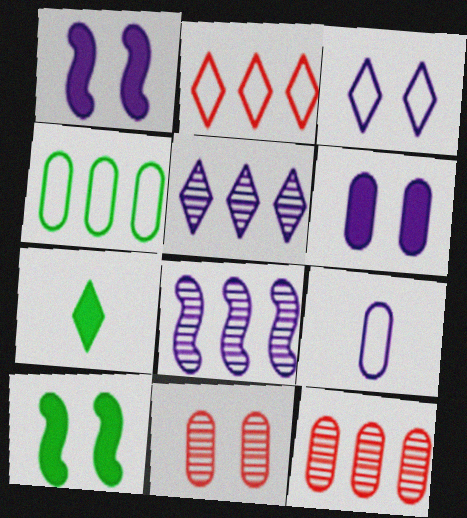[[1, 5, 9], 
[3, 10, 11]]